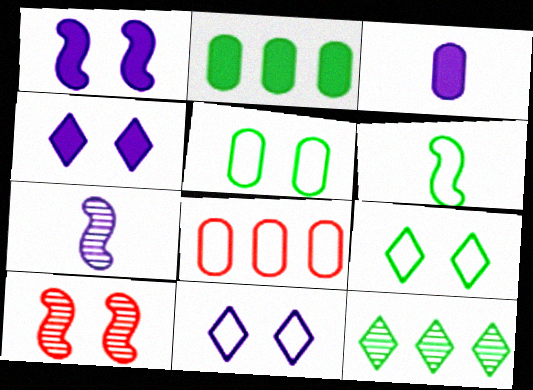[[4, 5, 10], 
[6, 8, 11]]